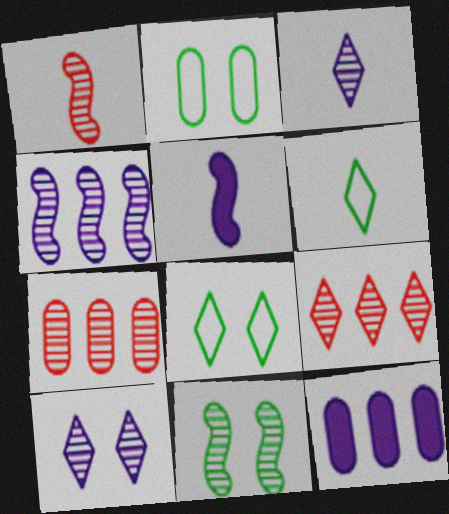[[1, 4, 11], 
[1, 8, 12], 
[2, 5, 9], 
[3, 7, 11], 
[5, 7, 8]]